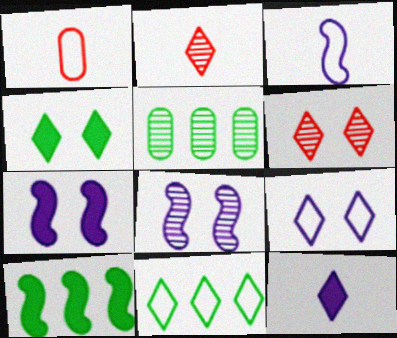[[2, 5, 8], 
[4, 6, 9], 
[5, 10, 11], 
[6, 11, 12]]